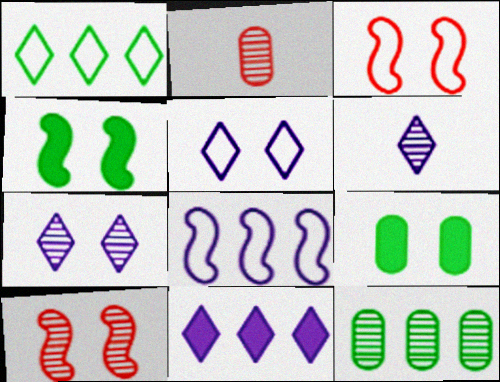[[3, 7, 9], 
[5, 6, 11], 
[5, 9, 10], 
[6, 10, 12]]